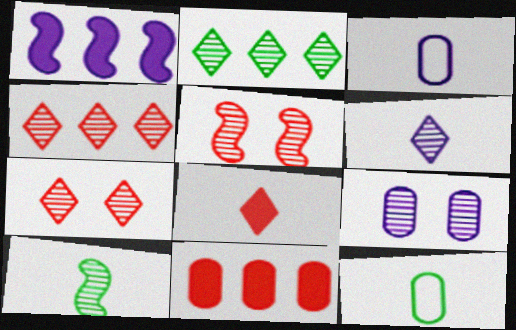[[1, 7, 12], 
[2, 6, 7], 
[3, 8, 10], 
[4, 9, 10], 
[9, 11, 12]]